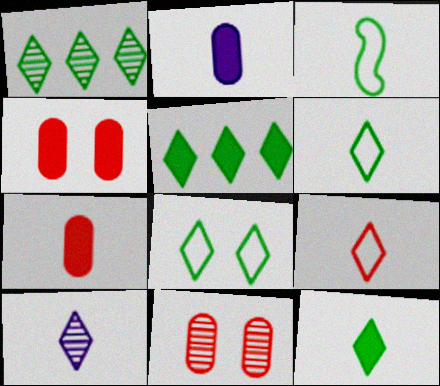[[1, 8, 12], 
[3, 7, 10], 
[9, 10, 12]]